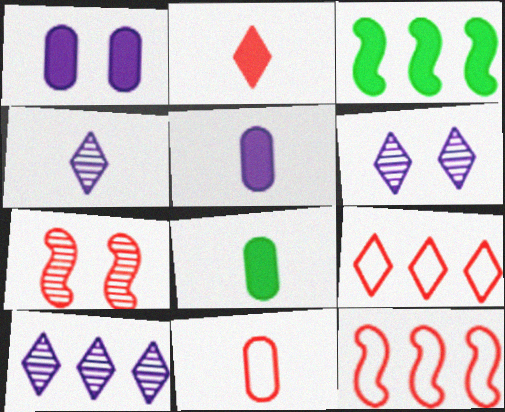[[1, 2, 3], 
[3, 6, 11], 
[4, 6, 10], 
[6, 8, 12]]